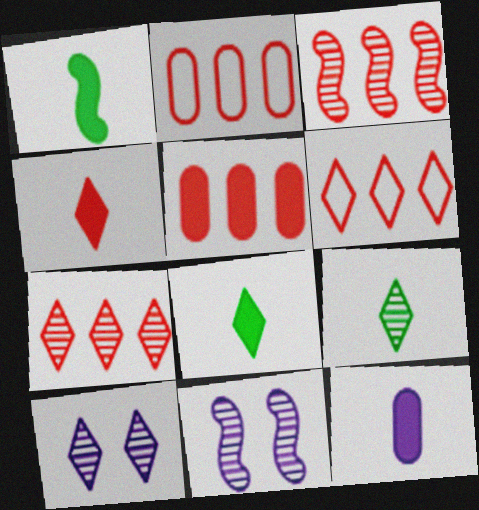[[1, 2, 10], 
[1, 4, 12], 
[2, 8, 11], 
[3, 5, 6], 
[6, 8, 10], 
[7, 9, 10]]